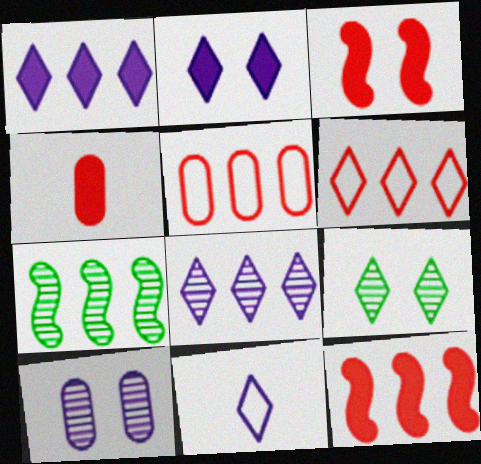[[1, 5, 7], 
[2, 8, 11]]